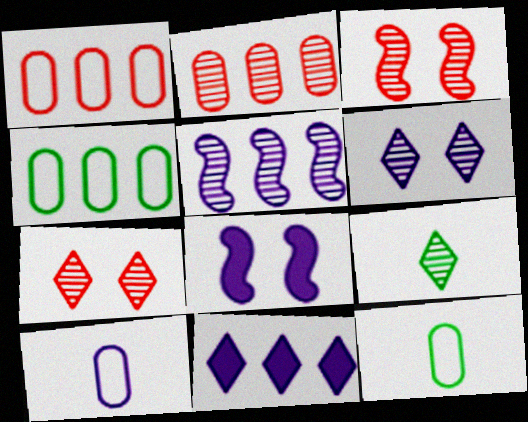[[1, 8, 9], 
[3, 11, 12]]